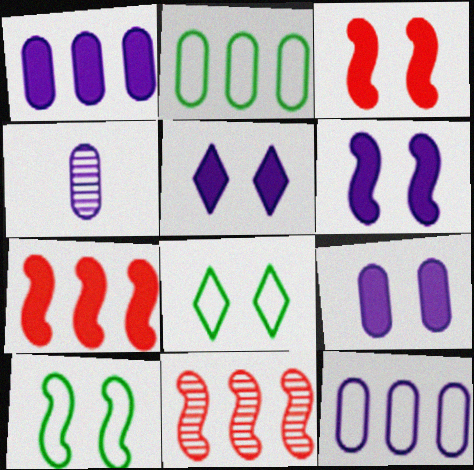[[4, 7, 8], 
[4, 9, 12], 
[5, 6, 9]]